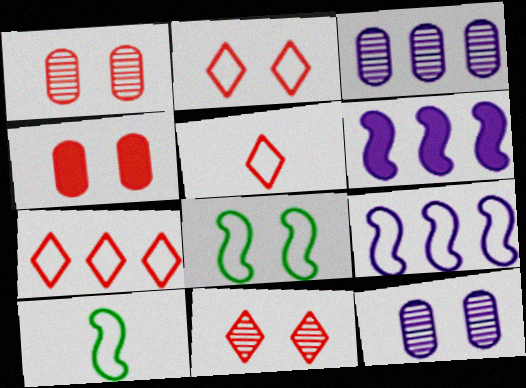[[2, 5, 7]]